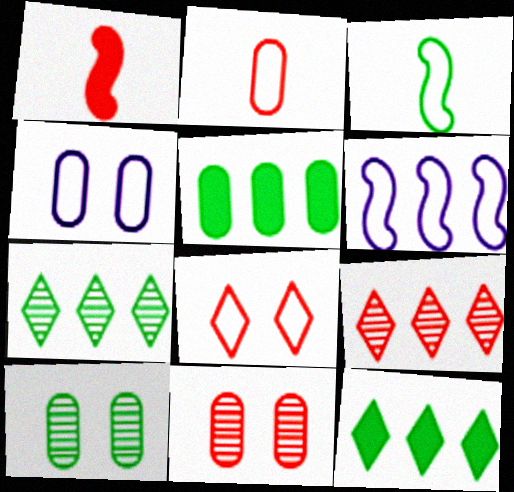[[1, 4, 7], 
[3, 10, 12], 
[5, 6, 9]]